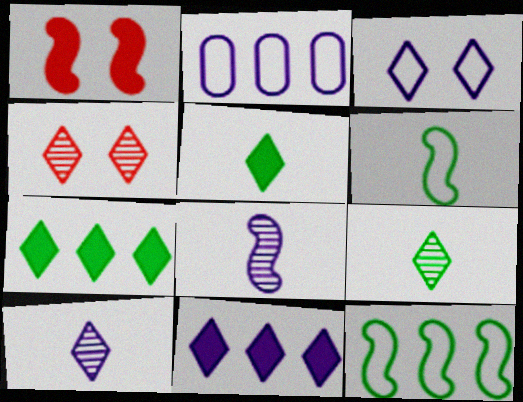[[1, 2, 9], 
[1, 8, 12], 
[3, 10, 11]]